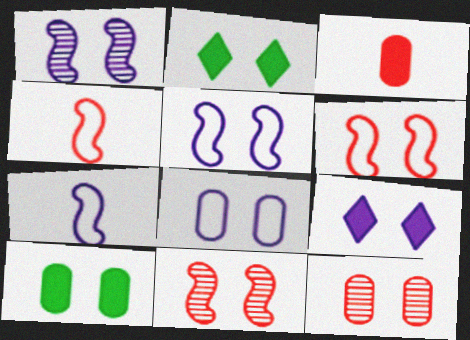[[1, 8, 9], 
[2, 5, 12], 
[2, 8, 11], 
[8, 10, 12]]